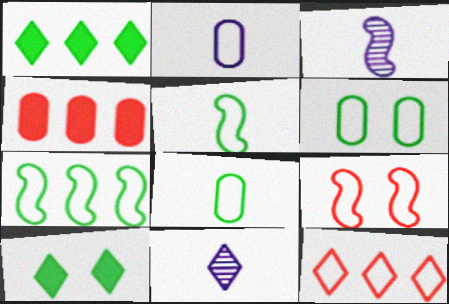[[10, 11, 12]]